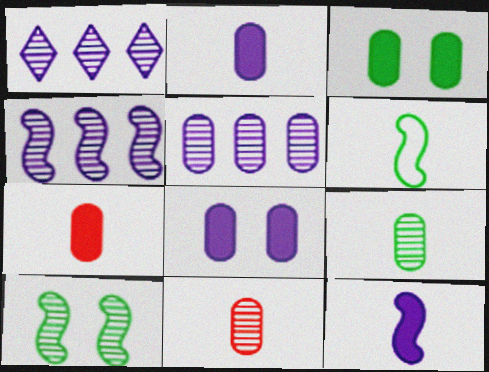[[1, 4, 5], 
[1, 10, 11]]